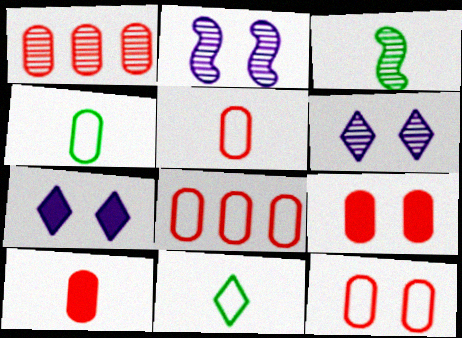[[1, 3, 6], 
[1, 5, 9], 
[1, 10, 12], 
[3, 7, 8], 
[5, 8, 12]]